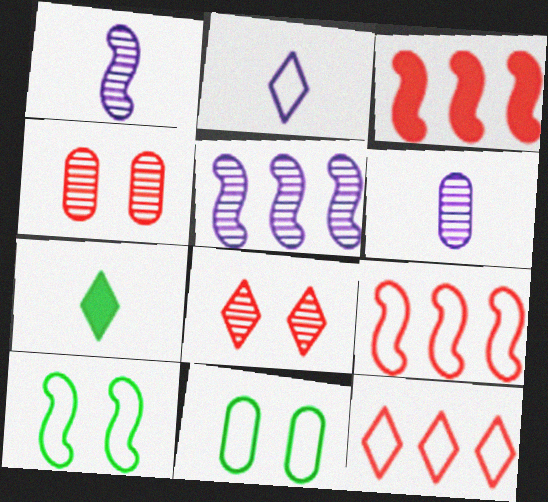[[1, 3, 10], 
[2, 9, 11]]